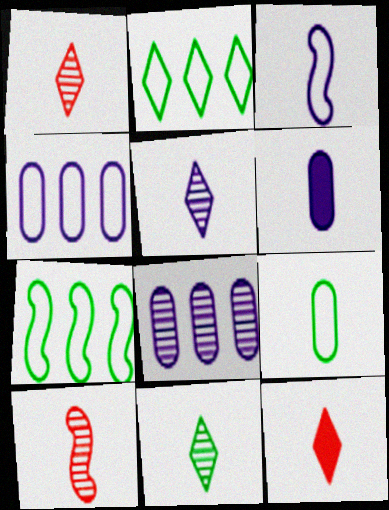[[1, 5, 11], 
[3, 5, 6]]